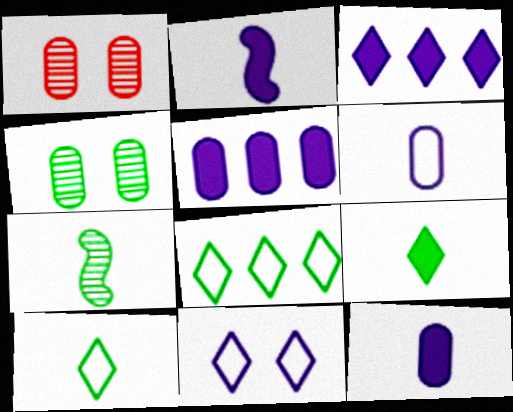[[1, 2, 8]]